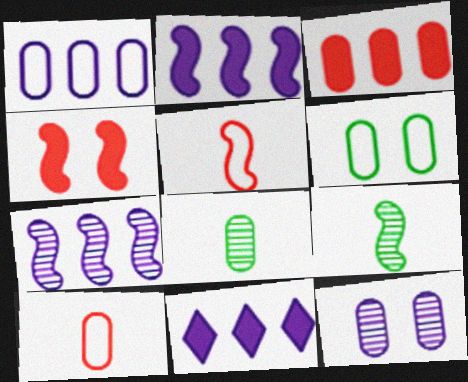[[1, 6, 10], 
[1, 7, 11]]